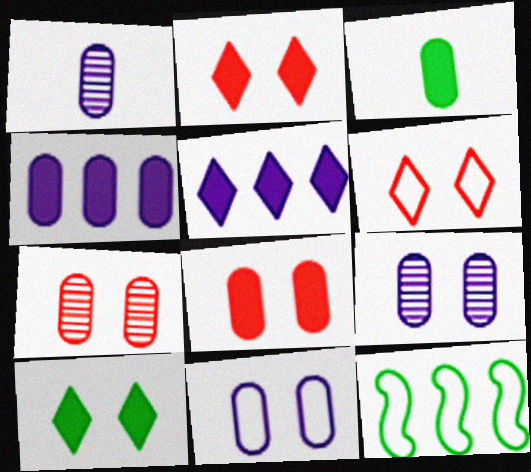[[1, 2, 12], 
[1, 4, 11], 
[3, 4, 8]]